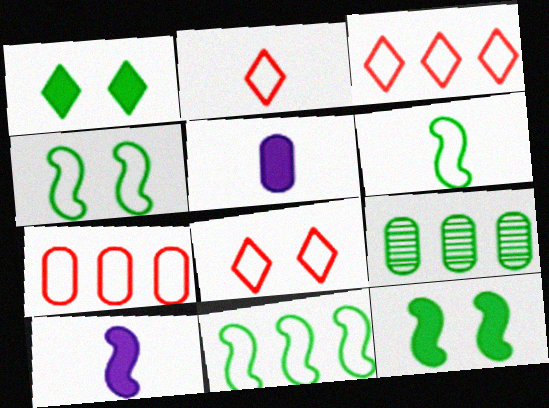[[1, 6, 9], 
[2, 3, 8], 
[4, 6, 11], 
[8, 9, 10]]